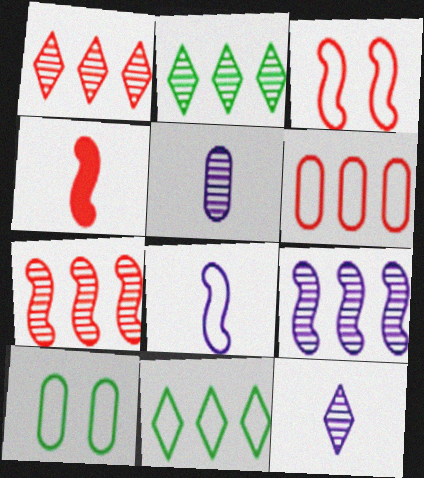[[3, 4, 7]]